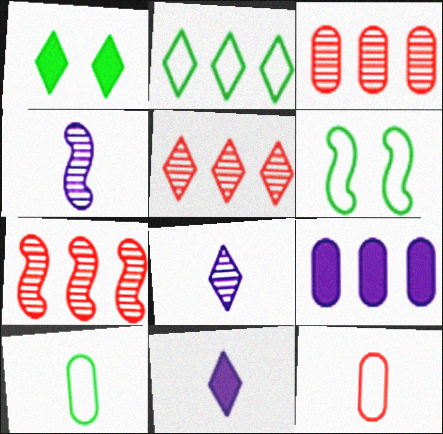[[2, 6, 10], 
[2, 7, 9], 
[3, 5, 7], 
[3, 6, 11]]